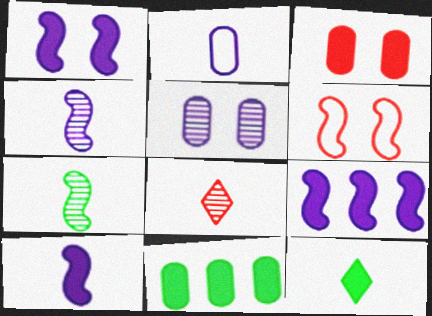[[1, 9, 10], 
[3, 9, 12], 
[6, 7, 9]]